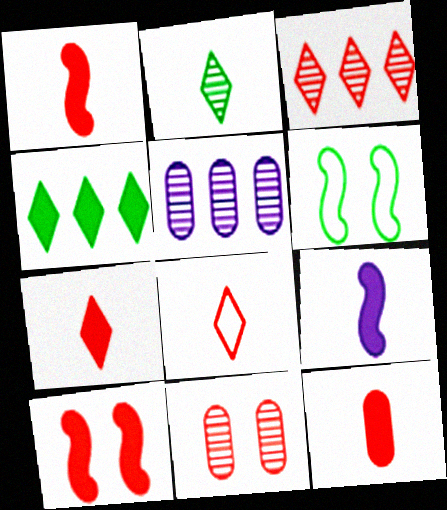[[1, 7, 12], 
[5, 6, 7]]